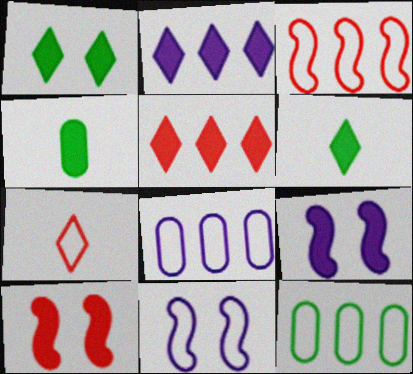[[2, 4, 10], 
[4, 5, 9], 
[7, 11, 12]]